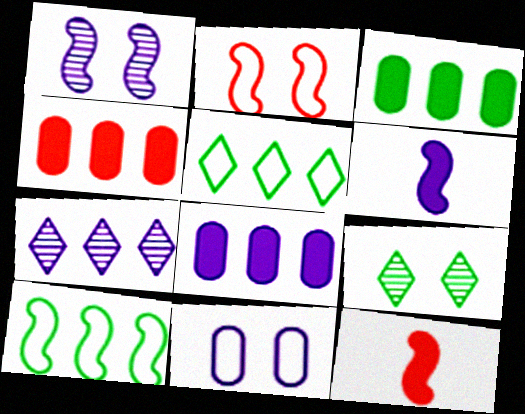[[1, 10, 12], 
[3, 4, 8], 
[4, 7, 10], 
[6, 7, 11]]